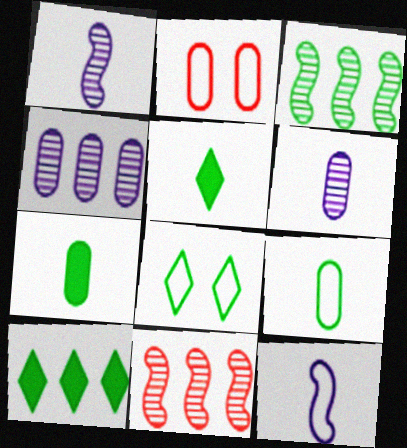[[1, 2, 10], 
[2, 4, 7], 
[3, 7, 8]]